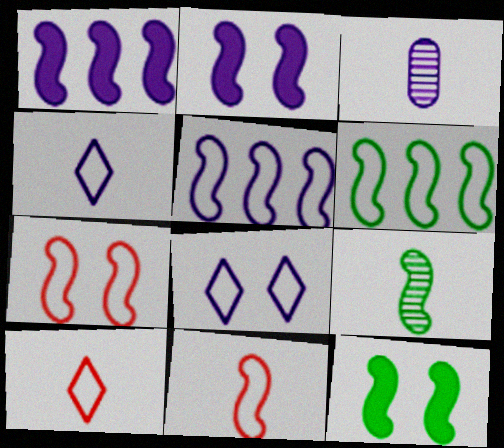[[1, 3, 8], 
[1, 7, 9], 
[6, 9, 12]]